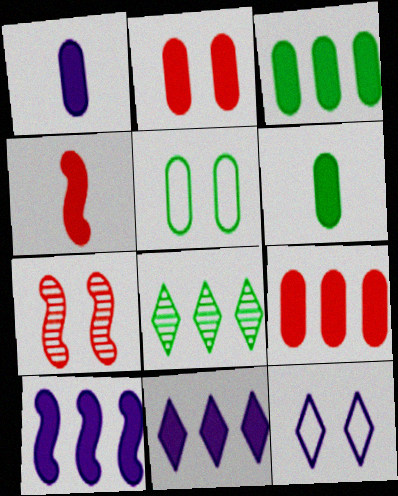[[1, 2, 3]]